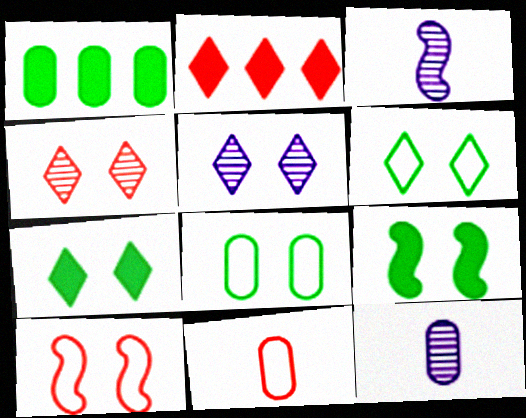[[2, 3, 8]]